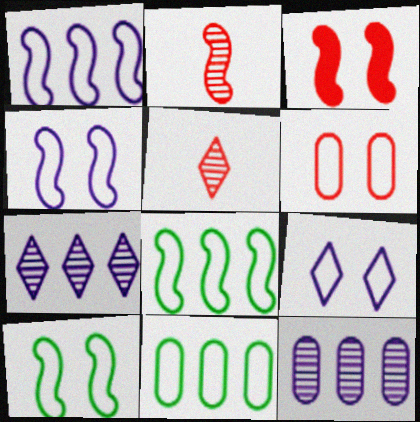[[6, 9, 10]]